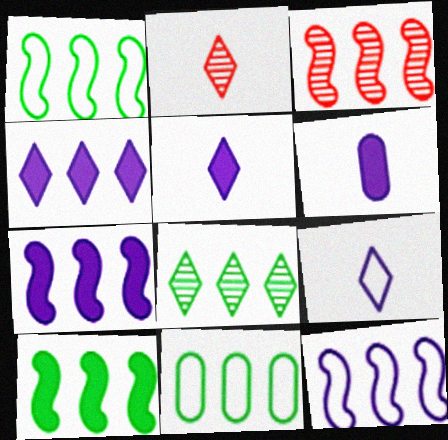[[1, 3, 7], 
[3, 4, 11], 
[3, 10, 12], 
[8, 10, 11]]